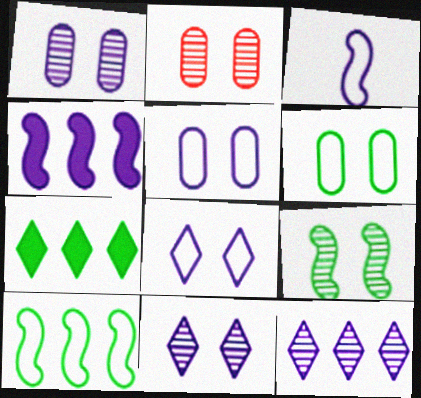[[2, 3, 7], 
[2, 9, 11]]